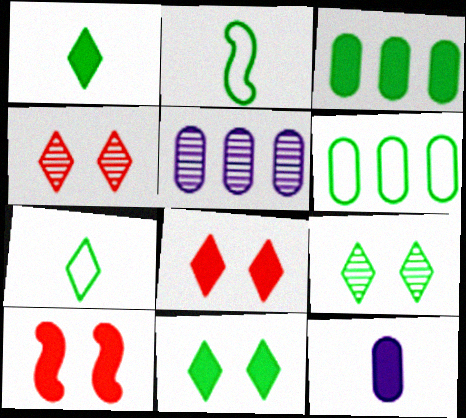[[2, 3, 9], 
[2, 5, 8], 
[5, 7, 10]]